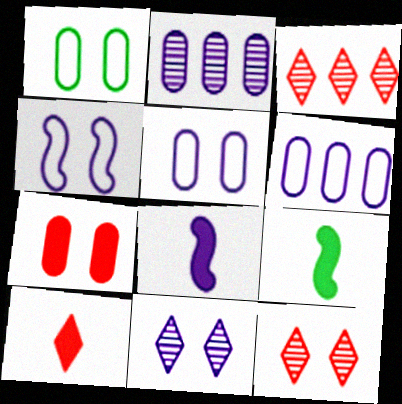[[1, 3, 8], 
[3, 5, 9], 
[6, 8, 11], 
[6, 9, 12]]